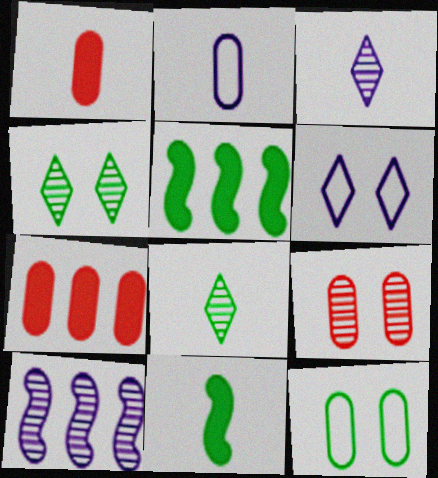[[5, 8, 12], 
[8, 9, 10]]